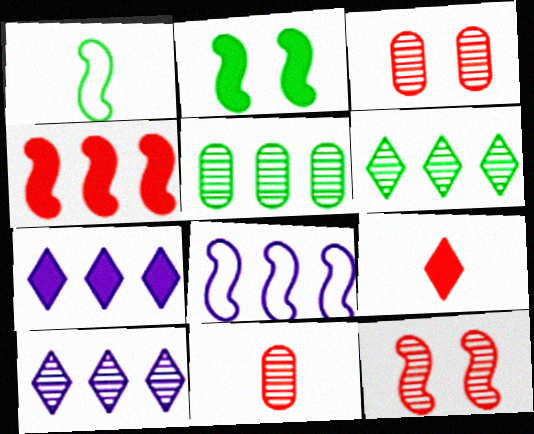[[1, 3, 7]]